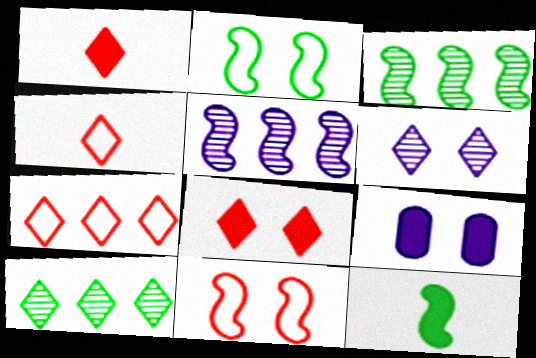[[2, 3, 12], 
[3, 4, 9], 
[5, 11, 12]]